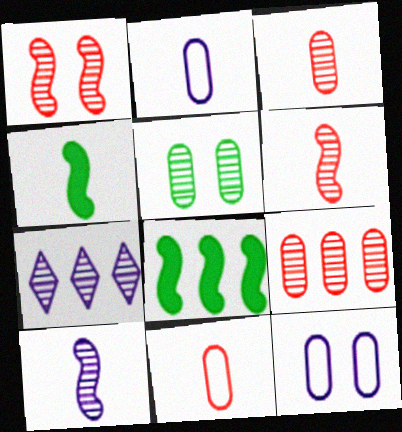[[5, 6, 7]]